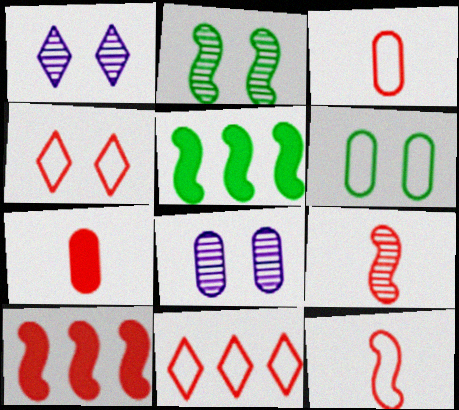[[1, 3, 5]]